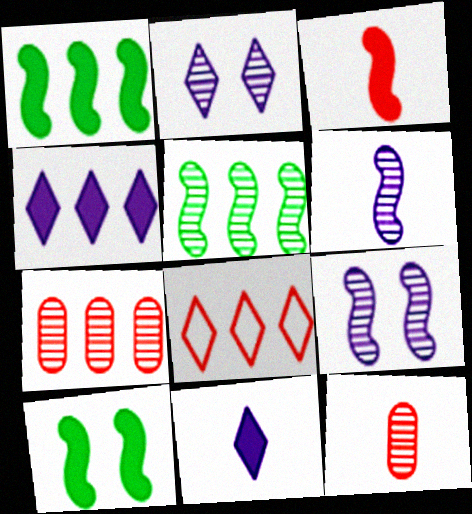[[2, 5, 12]]